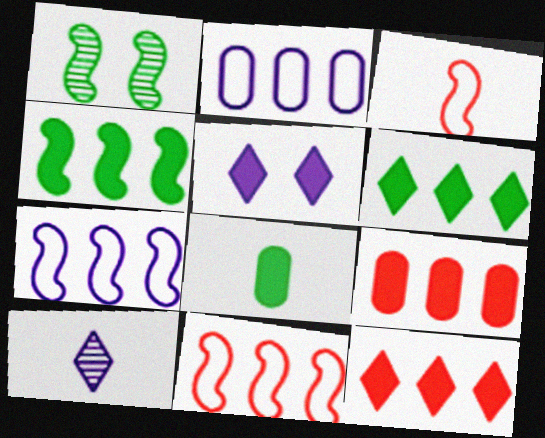[[3, 8, 10]]